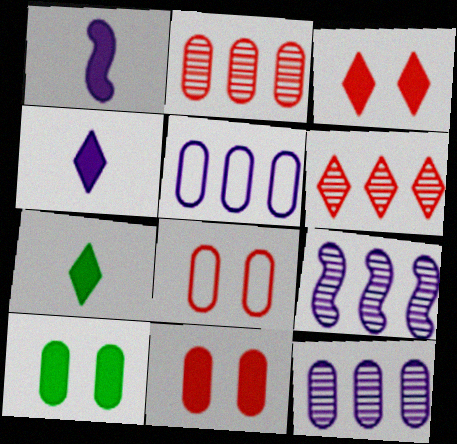[[7, 8, 9]]